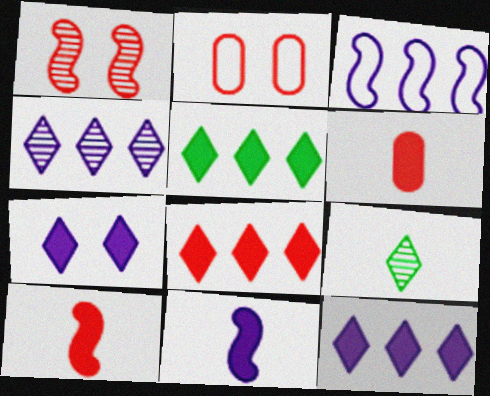[[5, 8, 12]]